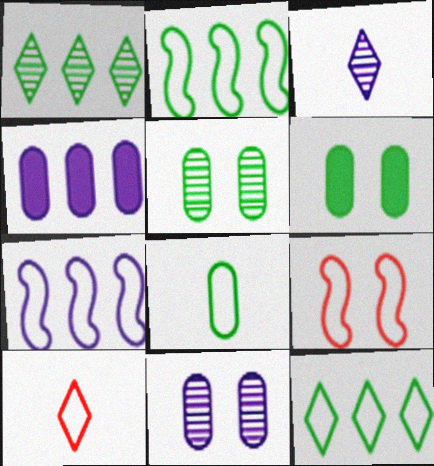[]